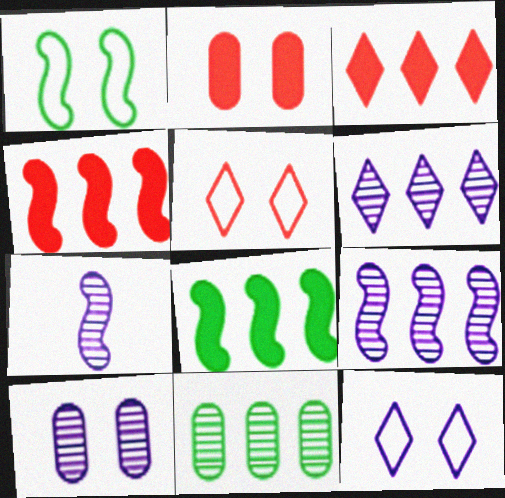[[1, 4, 7], 
[6, 7, 10]]